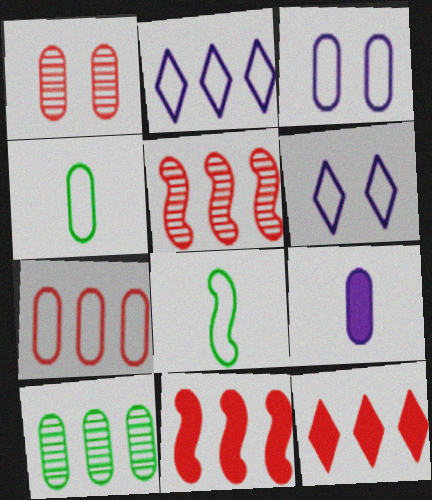[[2, 10, 11], 
[3, 4, 7], 
[5, 7, 12], 
[6, 7, 8]]